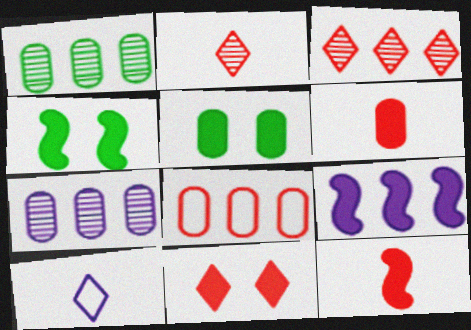[[4, 9, 12]]